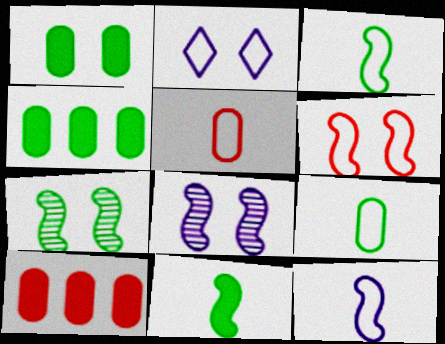[]